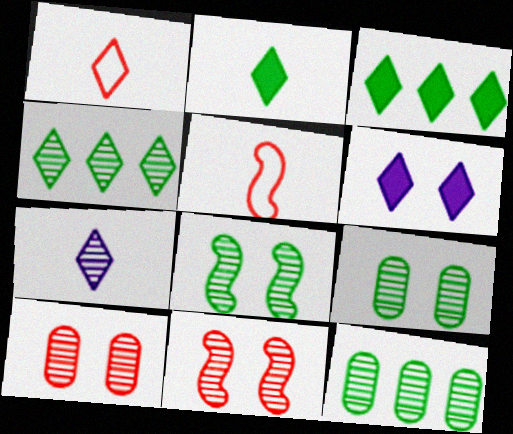[[1, 2, 7], 
[1, 4, 6], 
[5, 6, 12], 
[7, 11, 12]]